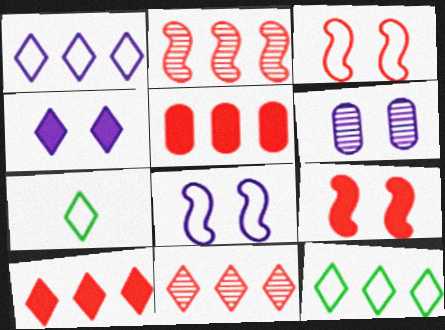[[4, 6, 8], 
[4, 7, 11]]